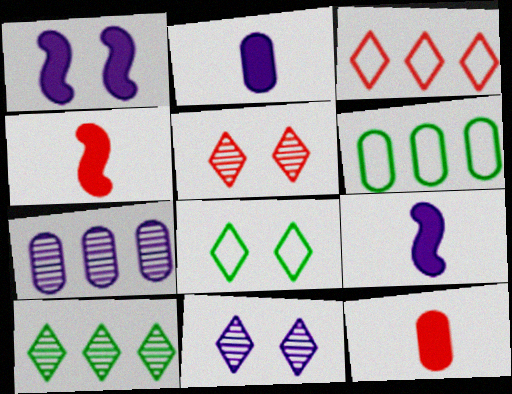[[4, 6, 11], 
[4, 7, 8], 
[5, 6, 9]]